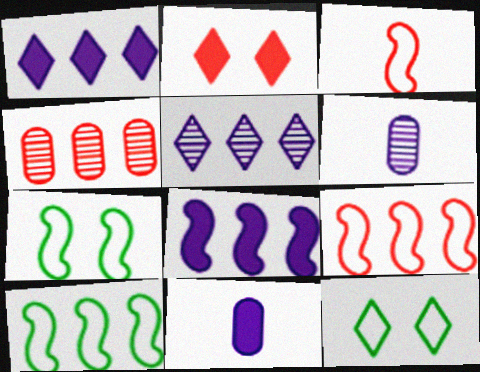[[1, 4, 10], 
[2, 3, 4], 
[2, 6, 10]]